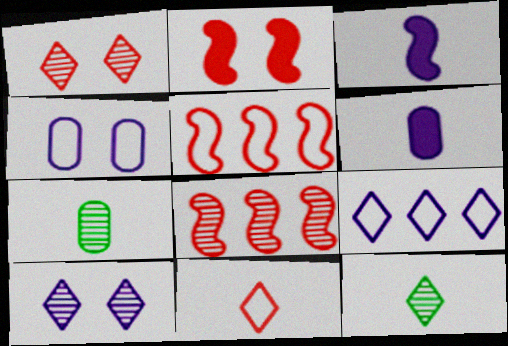[[2, 7, 9], 
[3, 7, 11], 
[7, 8, 10]]